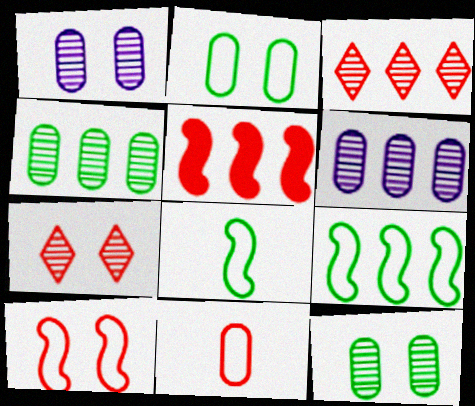[[5, 7, 11]]